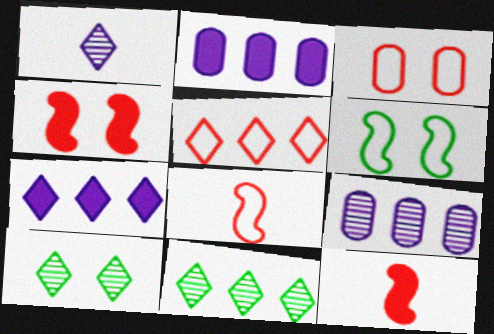[[2, 8, 10], 
[3, 5, 8], 
[5, 7, 11]]